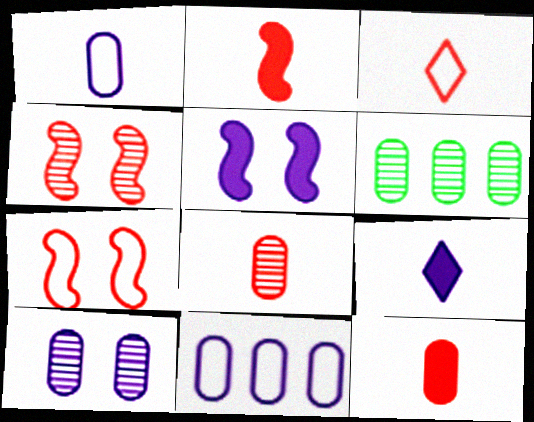[[2, 3, 8], 
[3, 5, 6], 
[6, 7, 9], 
[6, 8, 10]]